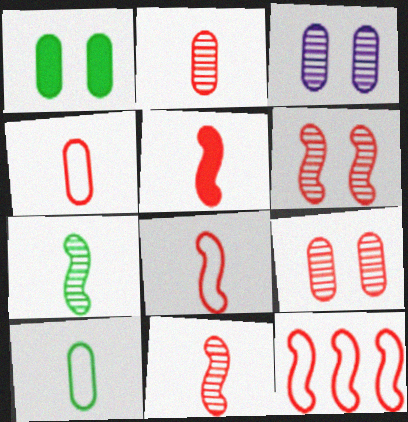[[5, 6, 12], 
[5, 8, 11]]